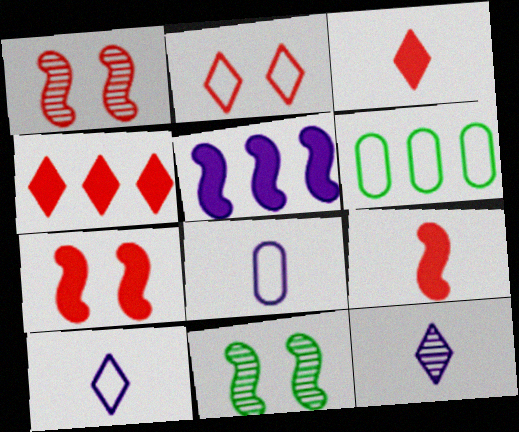[[4, 8, 11], 
[6, 7, 12]]